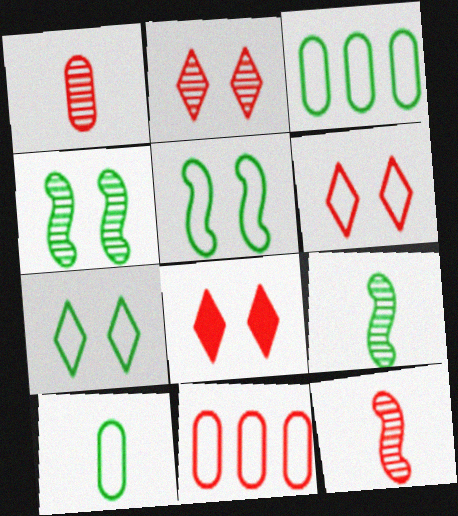[[2, 6, 8], 
[8, 11, 12]]